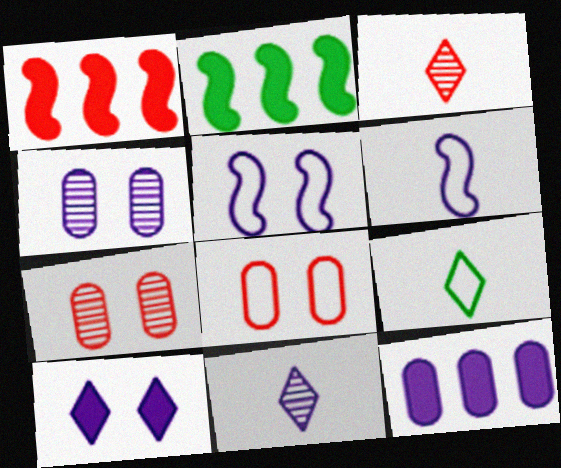[[1, 3, 8], 
[1, 4, 9], 
[2, 8, 11], 
[4, 5, 10], 
[5, 11, 12]]